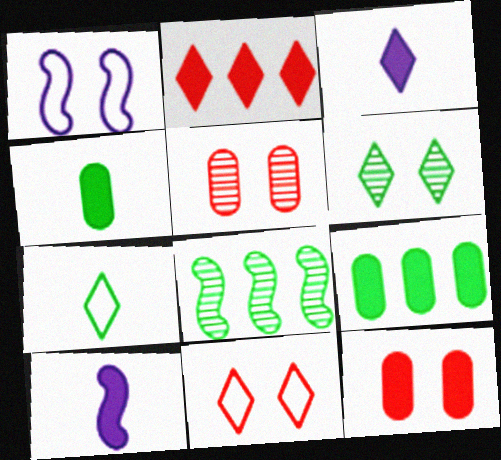[[1, 6, 12]]